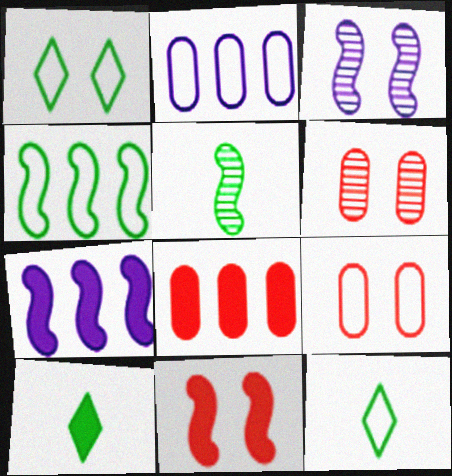[[3, 8, 12], 
[6, 7, 12]]